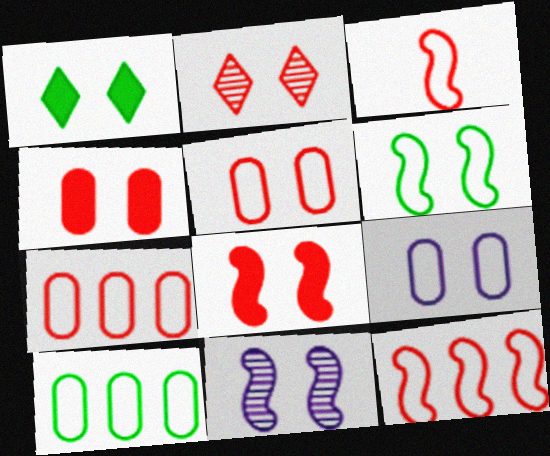[[1, 5, 11], 
[2, 5, 8], 
[6, 8, 11]]